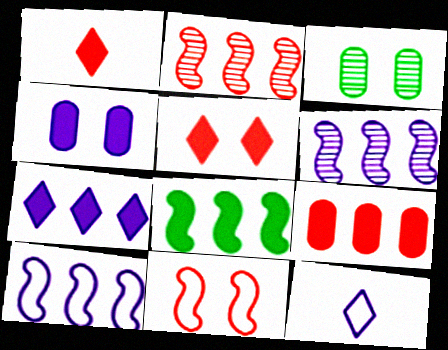[[1, 3, 10], 
[1, 4, 8], 
[2, 8, 10], 
[4, 6, 12], 
[7, 8, 9]]